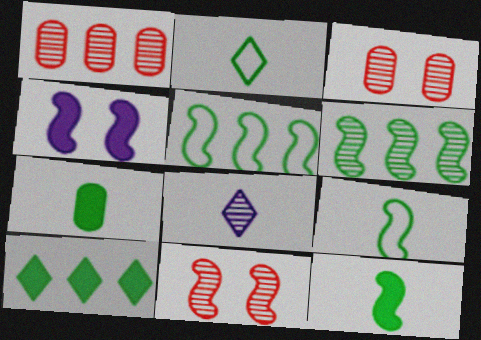[[1, 2, 4], 
[3, 6, 8]]